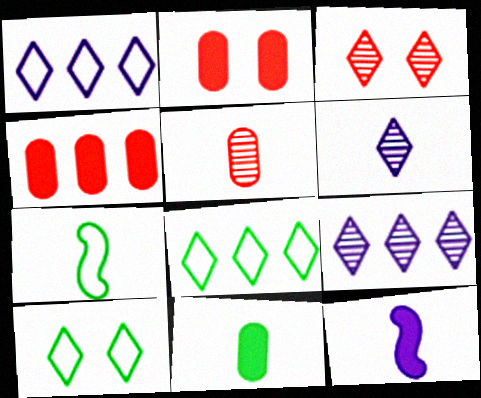[[2, 7, 9]]